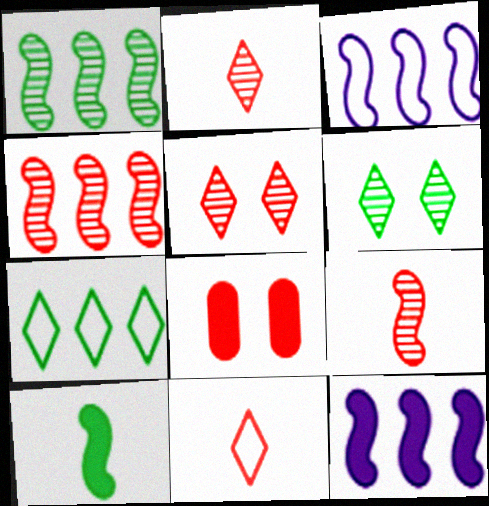[[4, 8, 11]]